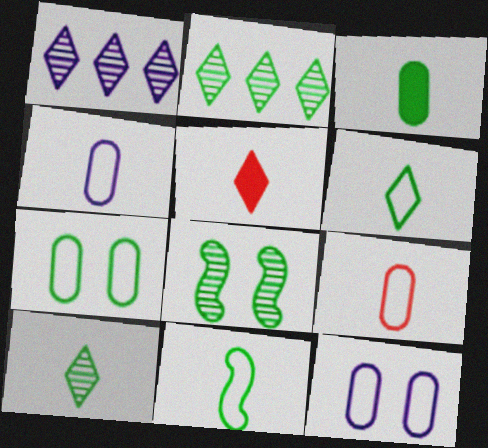[[3, 10, 11]]